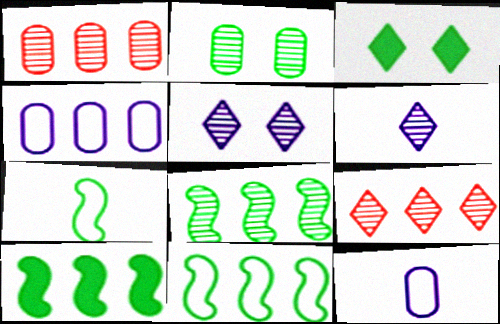[[4, 9, 10], 
[8, 10, 11]]